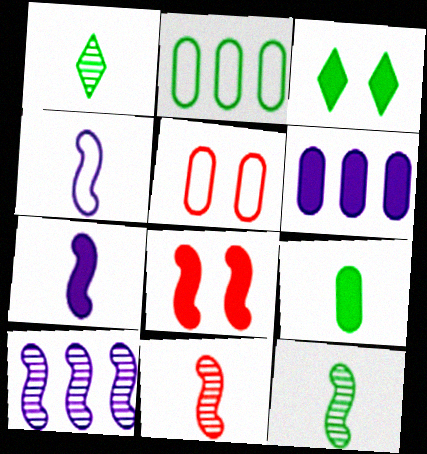[[2, 3, 12]]